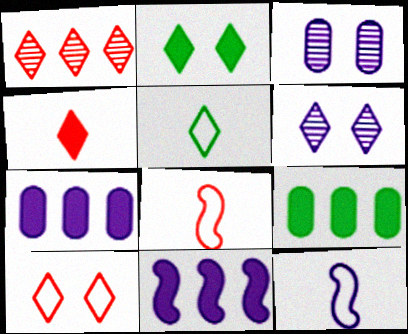[[1, 4, 10], 
[2, 6, 10], 
[6, 7, 12], 
[6, 8, 9]]